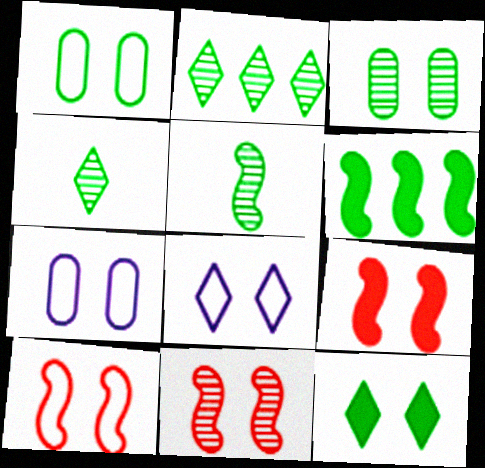[[1, 4, 6], 
[1, 8, 10], 
[2, 3, 5], 
[3, 8, 9], 
[7, 11, 12], 
[9, 10, 11]]